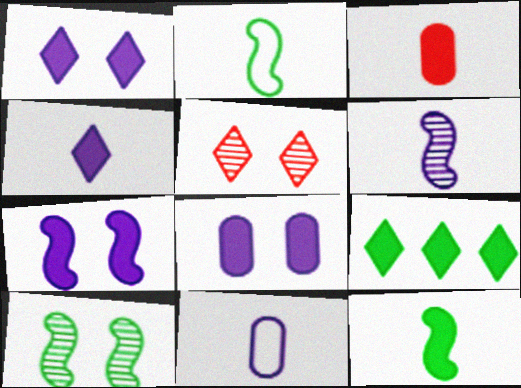[[1, 7, 8], 
[3, 4, 12], 
[3, 7, 9], 
[4, 6, 11]]